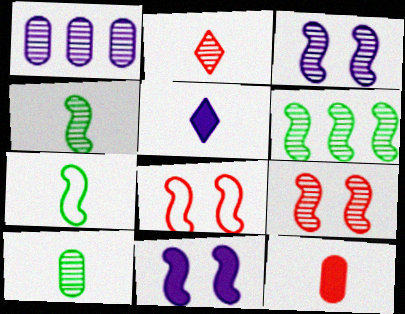[]